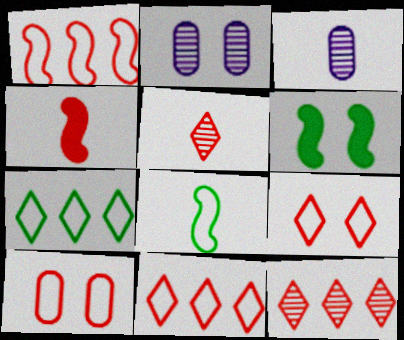[[2, 4, 7], 
[2, 6, 9], 
[3, 6, 11], 
[4, 10, 12]]